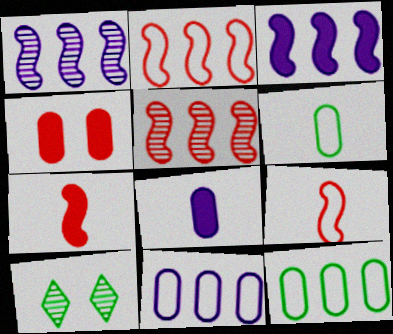[[2, 8, 10], 
[7, 10, 11]]